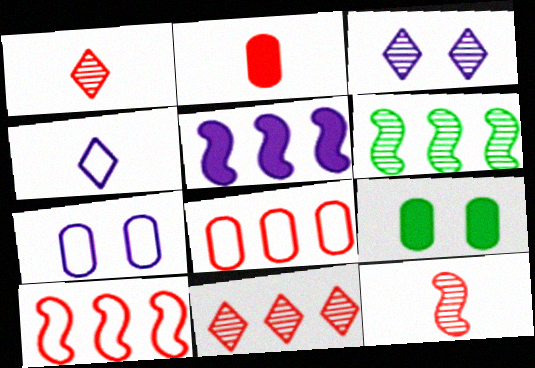[[5, 6, 10]]